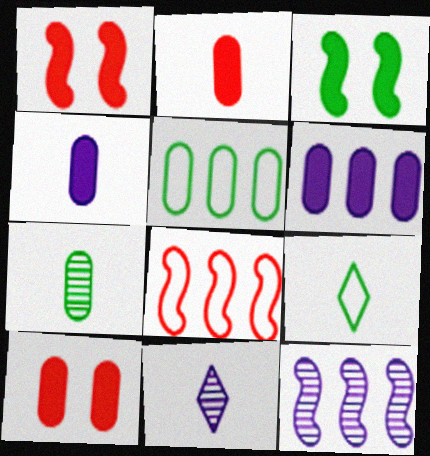[[1, 5, 11], 
[9, 10, 12]]